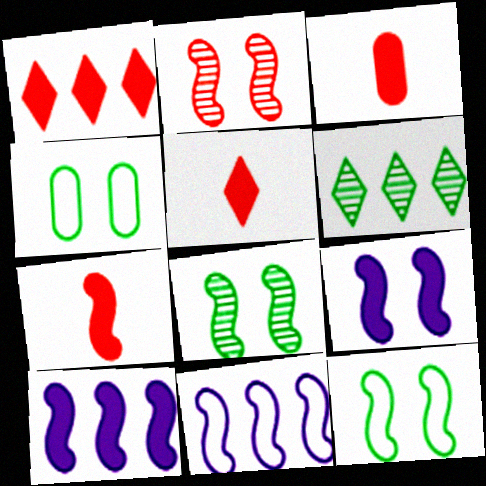[[2, 9, 12], 
[3, 5, 7], 
[7, 8, 11]]